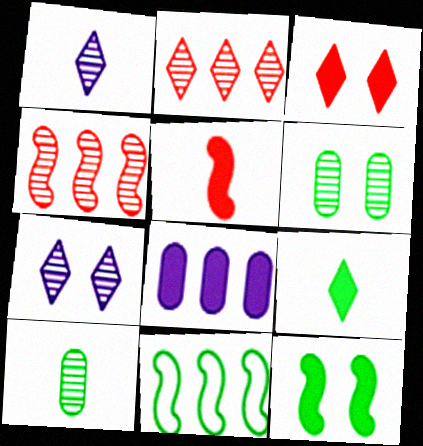[[1, 4, 6], 
[2, 8, 11], 
[4, 7, 10], 
[6, 9, 11]]